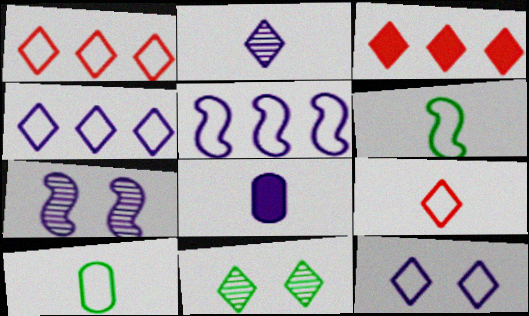[[3, 7, 10], 
[4, 7, 8]]